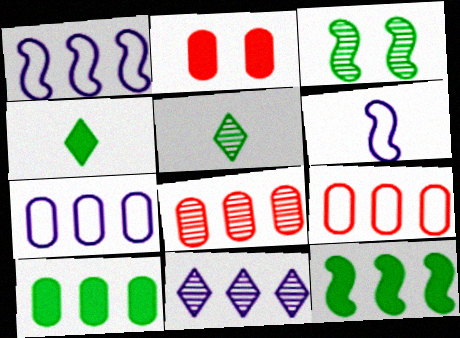[[1, 2, 5], 
[7, 8, 10], 
[9, 11, 12]]